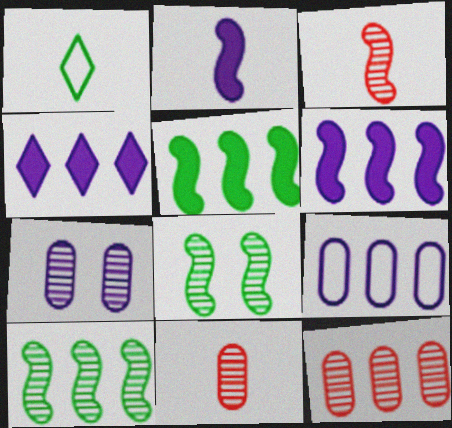[[1, 2, 11]]